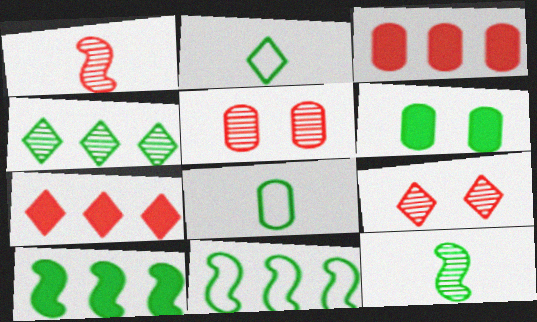[]